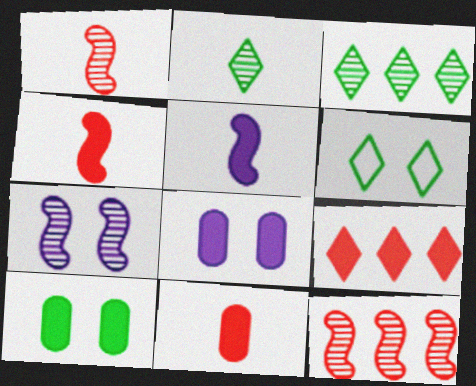[[5, 9, 10]]